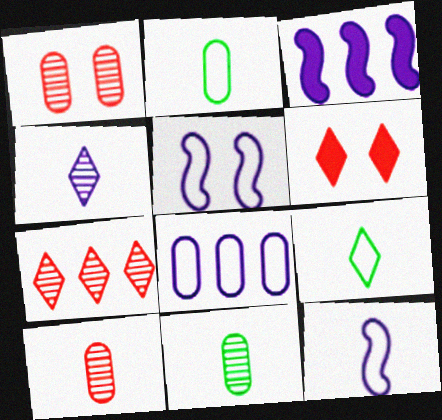[[1, 3, 9]]